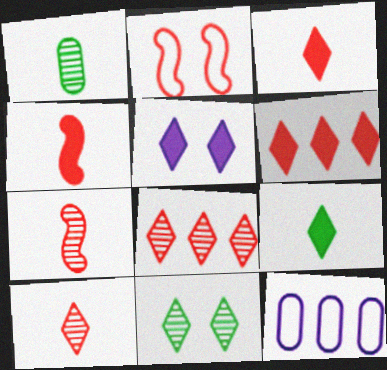[[4, 11, 12], 
[5, 6, 9]]